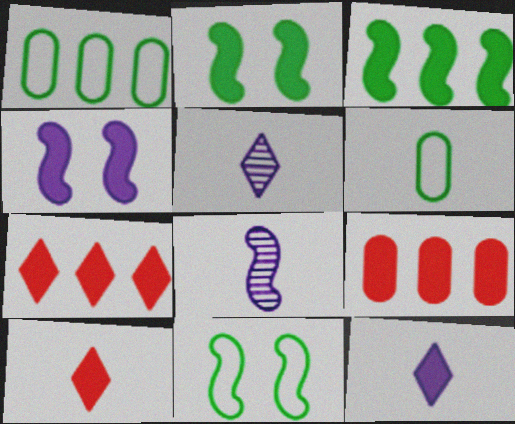[[2, 9, 12], 
[5, 9, 11], 
[6, 8, 10]]